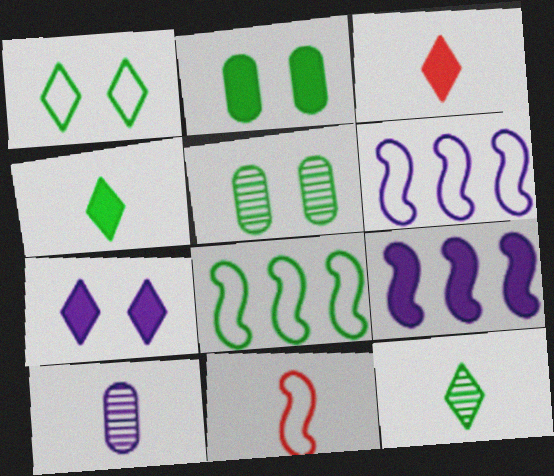[[2, 3, 9], 
[2, 8, 12], 
[3, 5, 6], 
[4, 5, 8], 
[4, 10, 11], 
[6, 7, 10]]